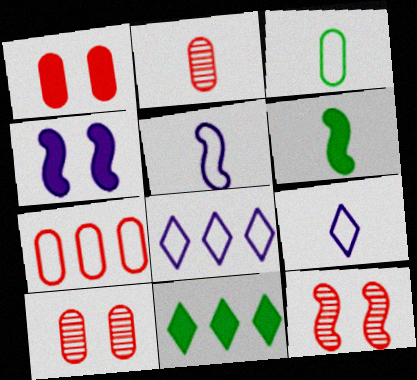[[1, 2, 7], 
[2, 6, 9], 
[5, 10, 11], 
[6, 8, 10]]